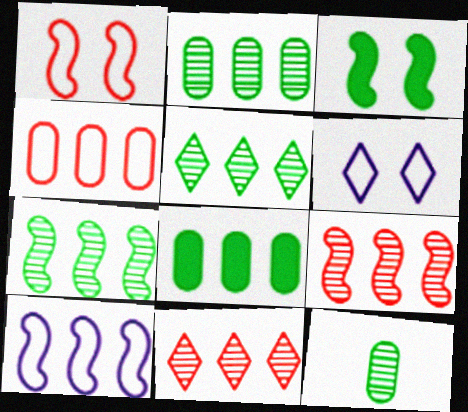[[2, 5, 7], 
[8, 10, 11]]